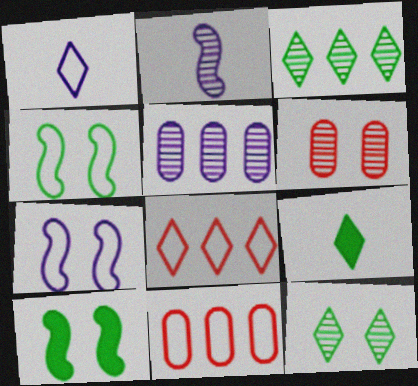[[1, 4, 11], 
[2, 3, 6]]